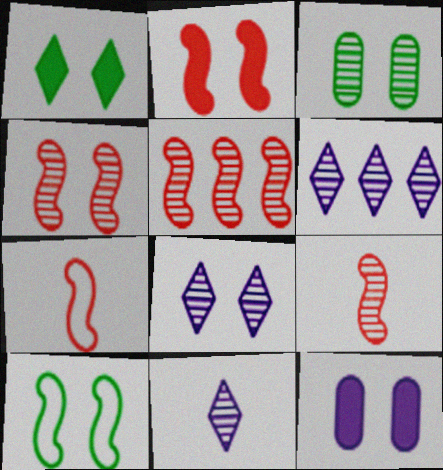[[1, 2, 12], 
[1, 3, 10], 
[2, 5, 7], 
[3, 4, 8], 
[3, 5, 11], 
[3, 6, 9], 
[4, 5, 9], 
[6, 8, 11]]